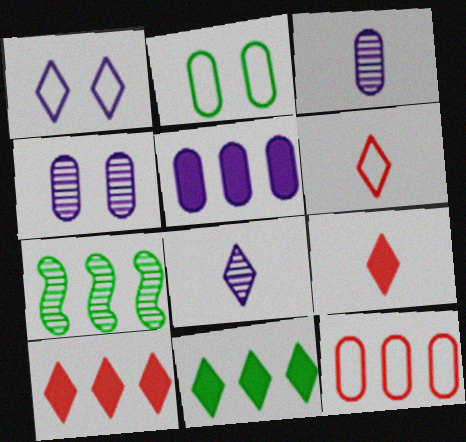[]